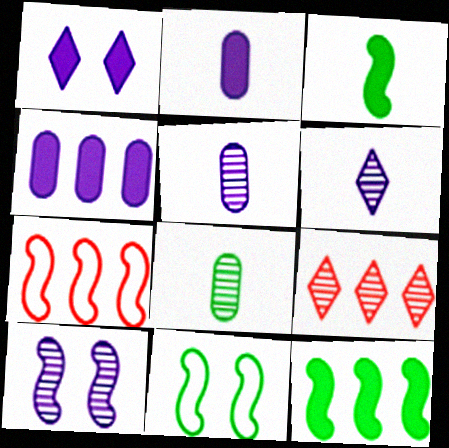[[1, 7, 8], 
[2, 9, 11], 
[3, 7, 10], 
[8, 9, 10]]